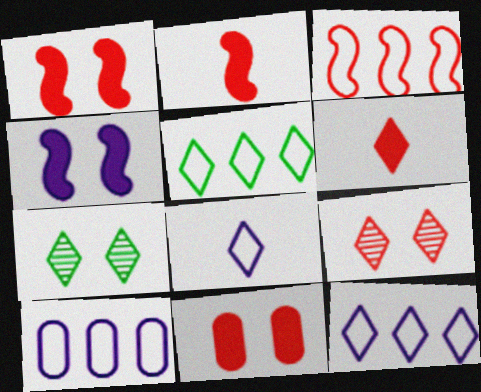[[2, 7, 10], 
[3, 5, 10], 
[6, 7, 12]]